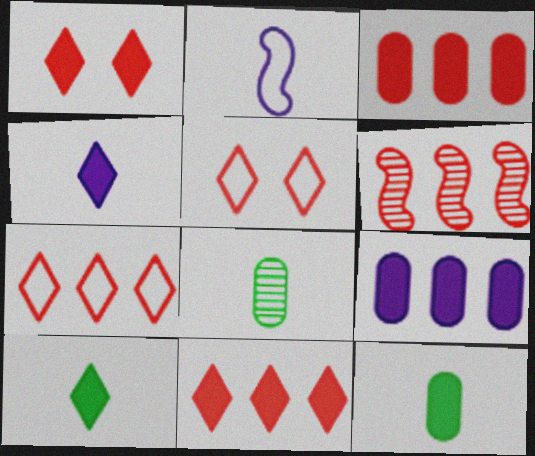[[3, 6, 7]]